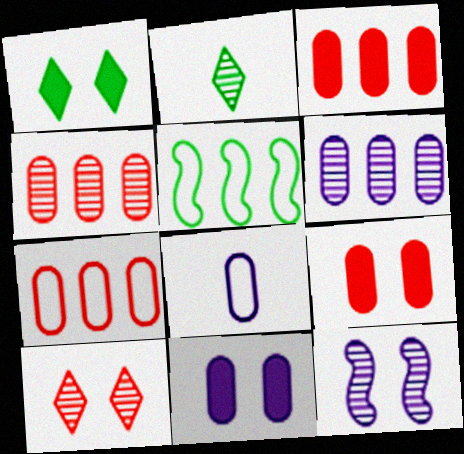[[2, 4, 12], 
[3, 4, 7], 
[6, 8, 11]]